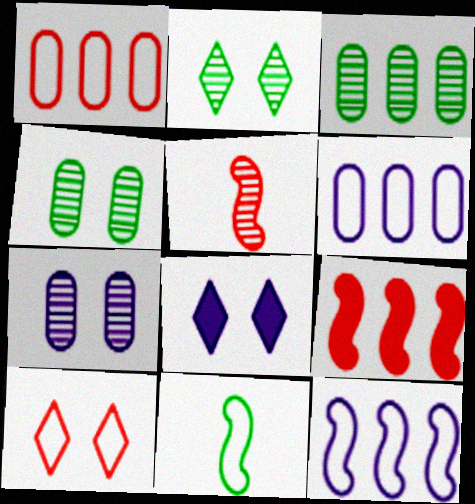[[2, 8, 10], 
[6, 10, 11]]